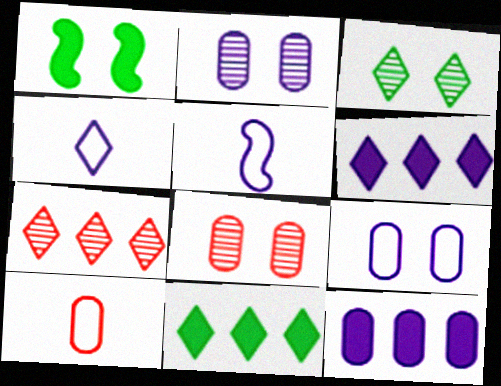[[2, 5, 6], 
[5, 8, 11]]